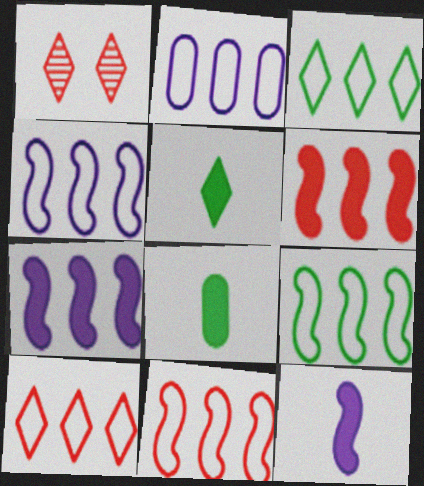[[1, 4, 8], 
[2, 3, 11], 
[2, 9, 10], 
[4, 9, 11]]